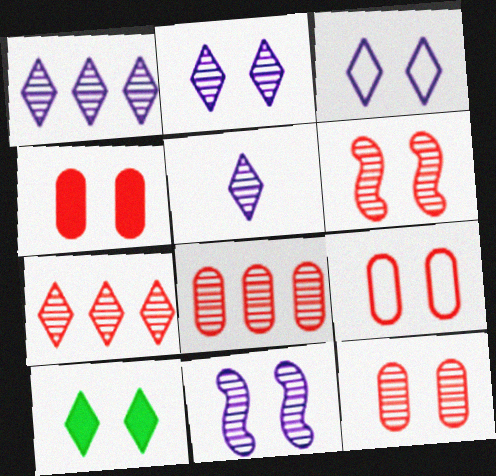[[1, 2, 5], 
[4, 9, 12], 
[9, 10, 11]]